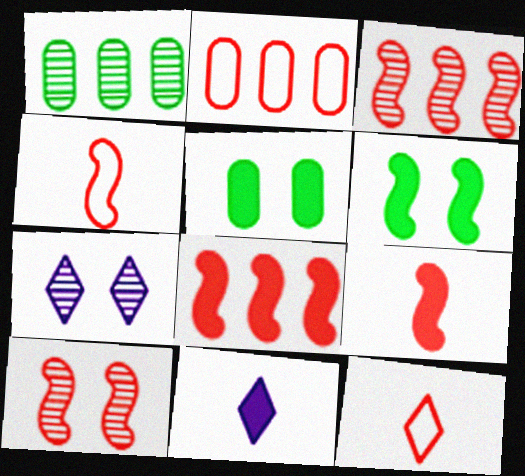[[4, 8, 10], 
[5, 8, 11]]